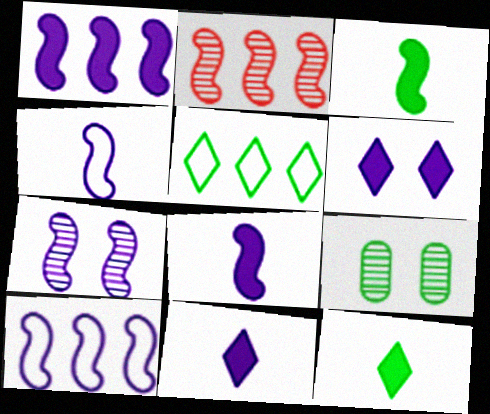[[1, 4, 7], 
[3, 5, 9], 
[7, 8, 10]]